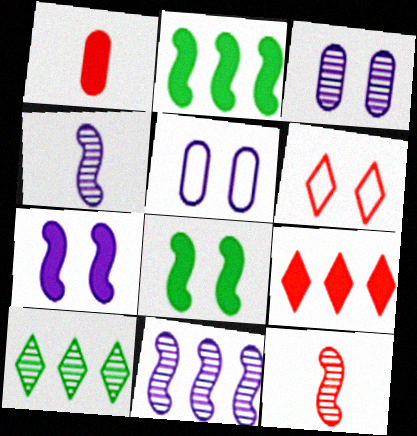[[3, 6, 8], 
[3, 10, 12]]